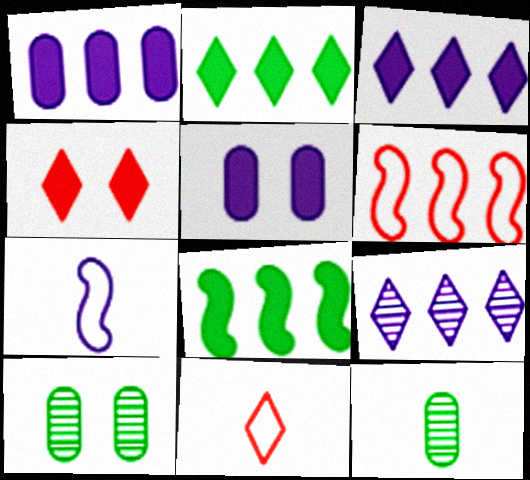[[5, 7, 9]]